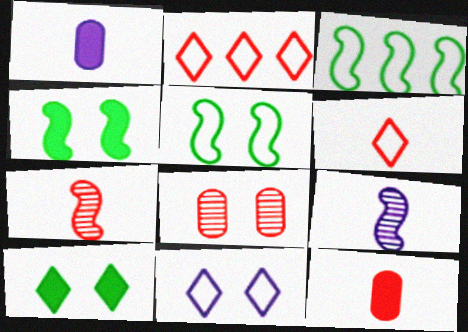[[4, 8, 11], 
[6, 7, 12]]